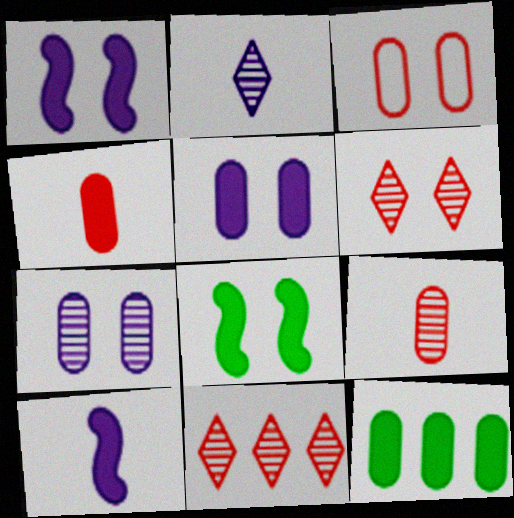[[4, 5, 12]]